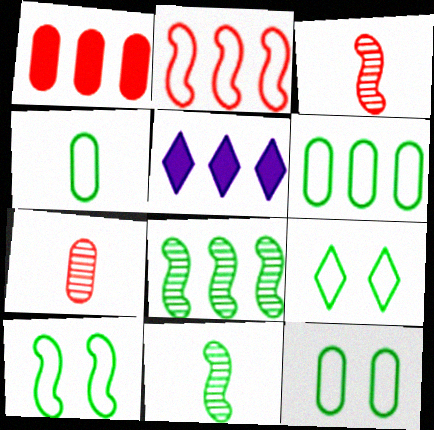[[3, 5, 12], 
[4, 6, 12], 
[5, 7, 10], 
[9, 10, 12]]